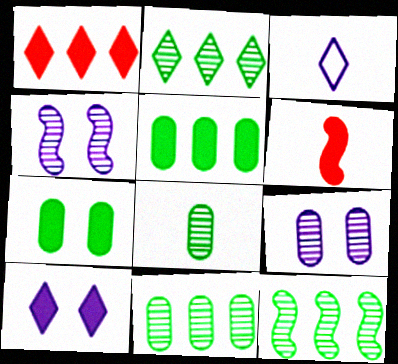[[2, 11, 12], 
[3, 6, 8], 
[5, 6, 10]]